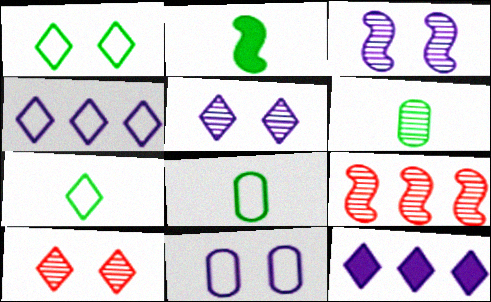[[2, 6, 7], 
[5, 6, 9], 
[7, 10, 12]]